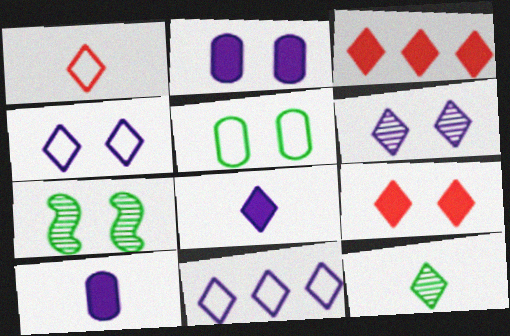[[1, 8, 12], 
[3, 4, 12], 
[6, 8, 11], 
[9, 11, 12]]